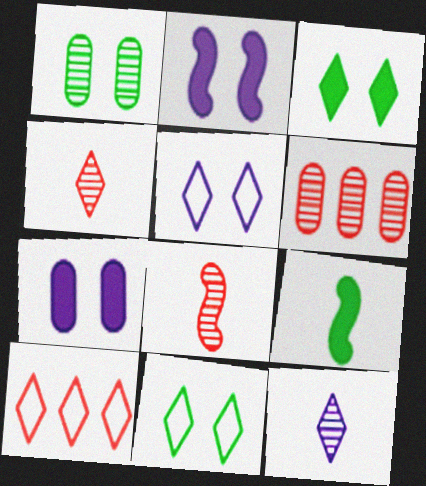[[3, 10, 12], 
[5, 6, 9]]